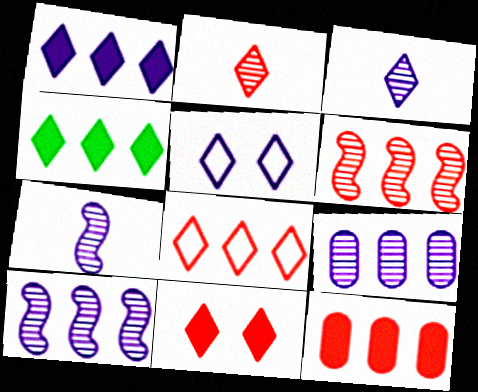[[1, 3, 5], 
[2, 4, 5], 
[2, 8, 11], 
[6, 8, 12]]